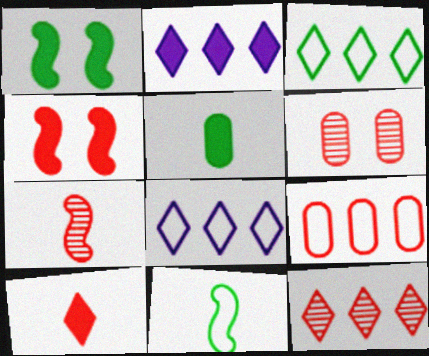[[2, 3, 12], 
[2, 4, 5], 
[2, 6, 11], 
[6, 7, 12]]